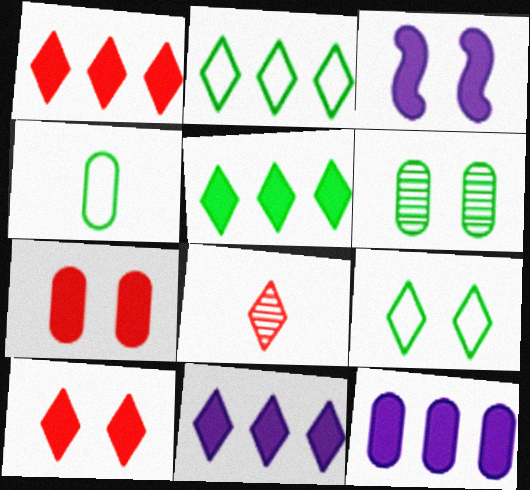[[1, 5, 11], 
[8, 9, 11]]